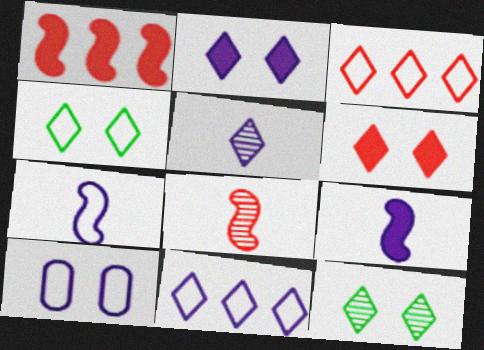[[2, 5, 11], 
[7, 10, 11]]